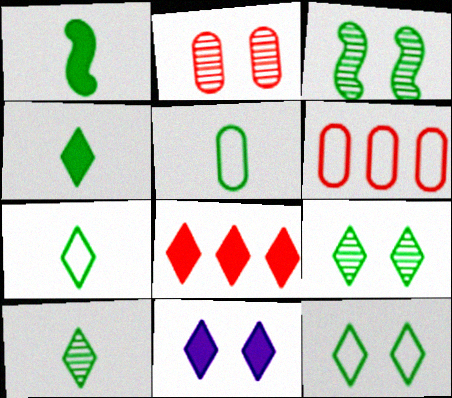[[1, 5, 10], 
[4, 7, 10], 
[4, 8, 11]]